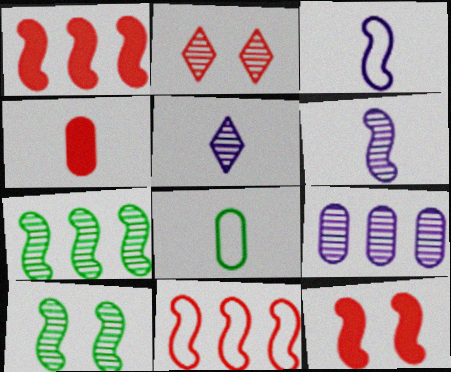[[1, 3, 10], 
[2, 4, 11], 
[3, 7, 12]]